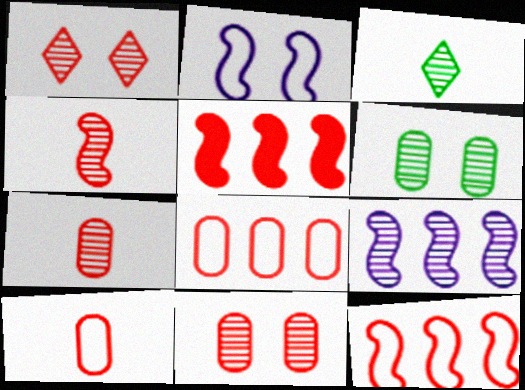[[1, 5, 10], 
[3, 9, 11]]